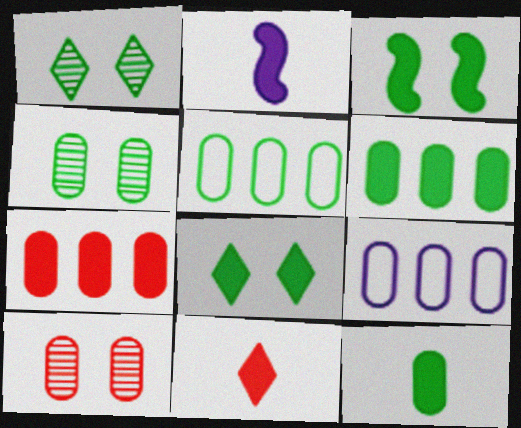[[2, 7, 8], 
[2, 11, 12], 
[4, 5, 12], 
[9, 10, 12]]